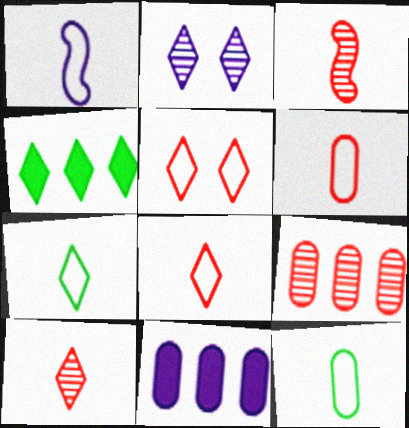[[1, 2, 11], 
[1, 6, 7], 
[1, 8, 12], 
[2, 4, 8]]